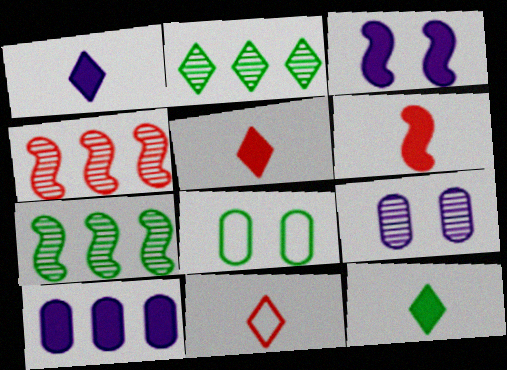[[1, 3, 10], 
[1, 4, 8], 
[1, 5, 12], 
[7, 8, 12]]